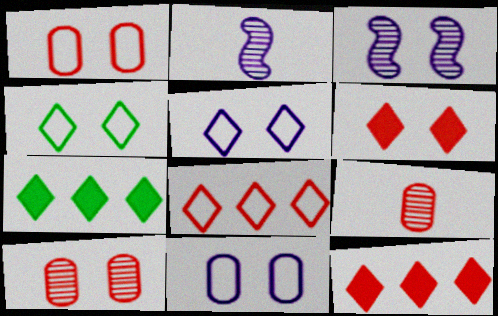[[1, 2, 7]]